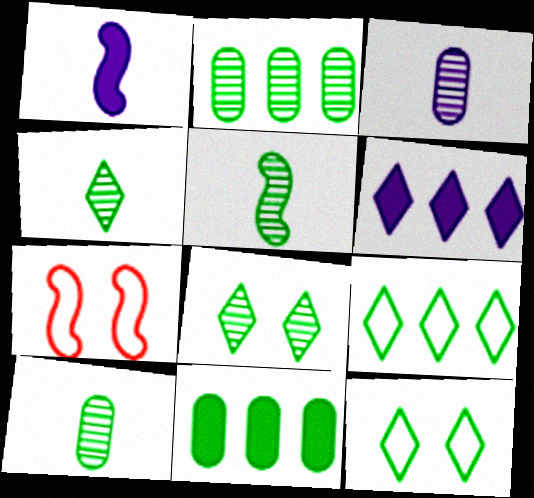[[2, 5, 8], 
[4, 5, 10], 
[5, 11, 12], 
[6, 7, 10]]